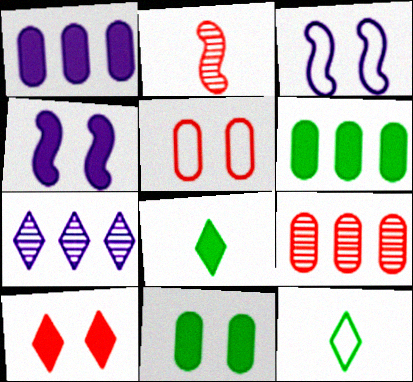[[3, 8, 9], 
[4, 9, 12], 
[4, 10, 11], 
[7, 10, 12]]